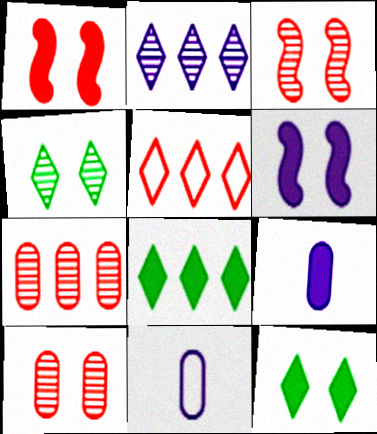[[1, 8, 9], 
[2, 5, 8], 
[2, 6, 11], 
[3, 8, 11]]